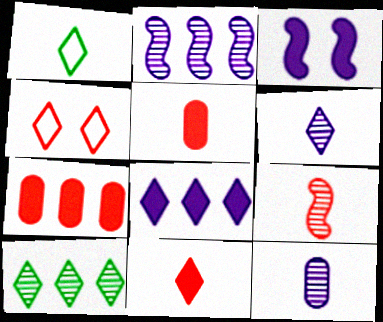[[1, 6, 11], 
[4, 7, 9]]